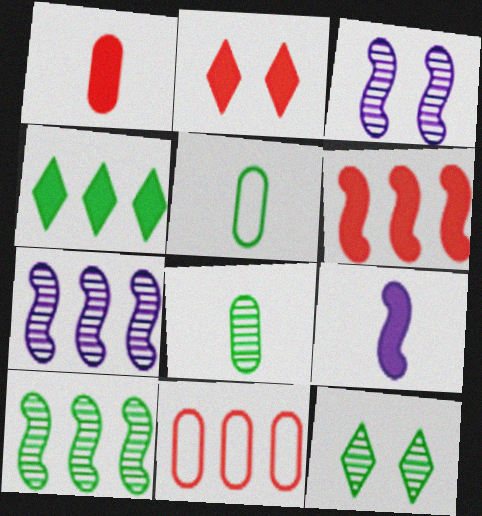[[1, 2, 6], 
[2, 5, 7], 
[4, 7, 11], 
[8, 10, 12], 
[9, 11, 12]]